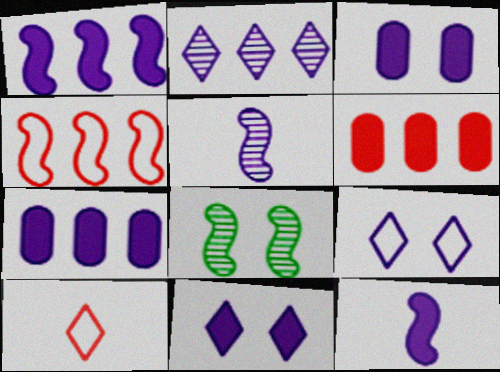[[4, 8, 12], 
[5, 7, 9], 
[7, 8, 10], 
[7, 11, 12]]